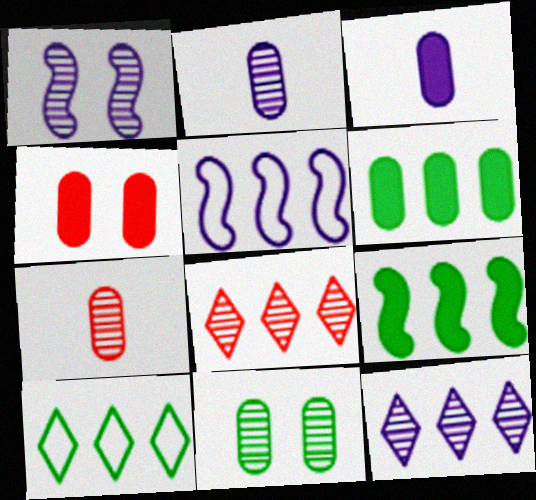[[1, 2, 12], 
[3, 4, 6], 
[5, 6, 8]]